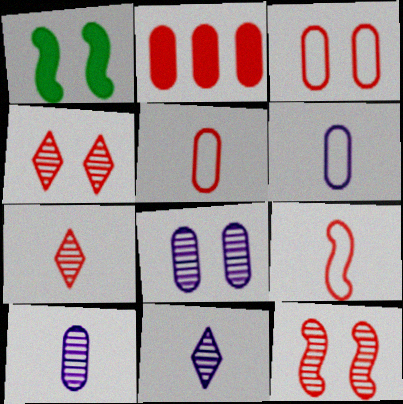[[2, 4, 9]]